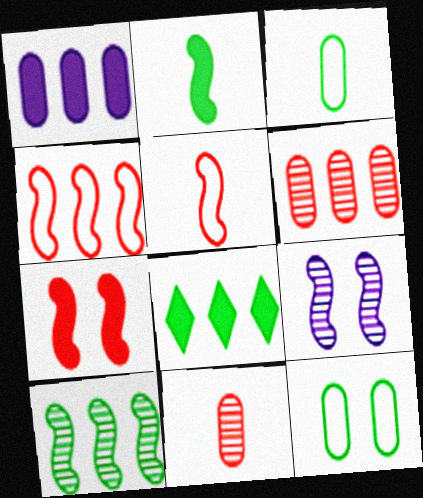[[1, 11, 12], 
[2, 4, 9]]